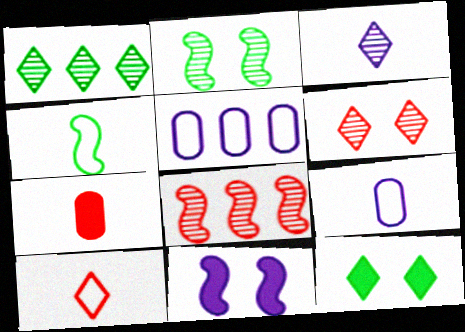[[1, 3, 6], 
[3, 4, 7], 
[3, 5, 11], 
[4, 8, 11], 
[4, 9, 10], 
[8, 9, 12]]